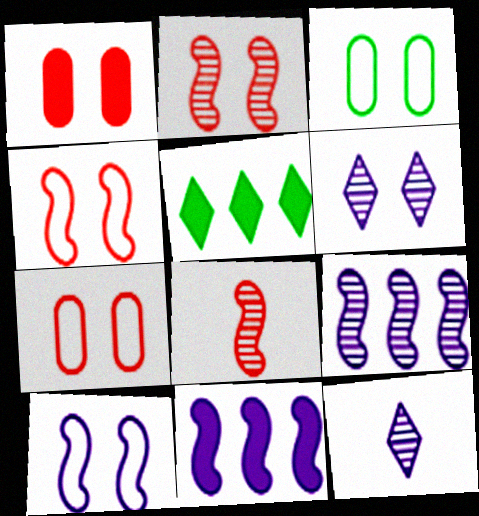[]